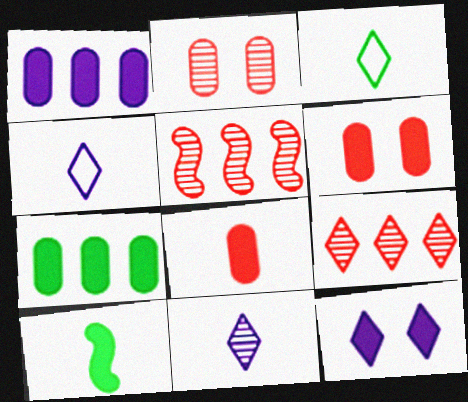[[3, 9, 12]]